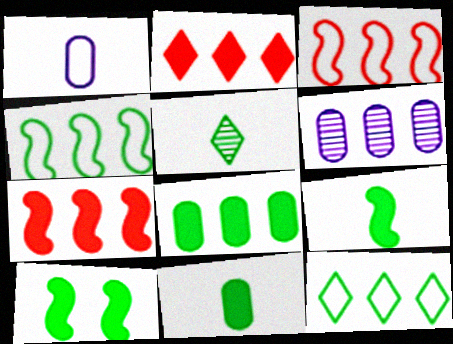[[2, 4, 6], 
[6, 7, 12]]